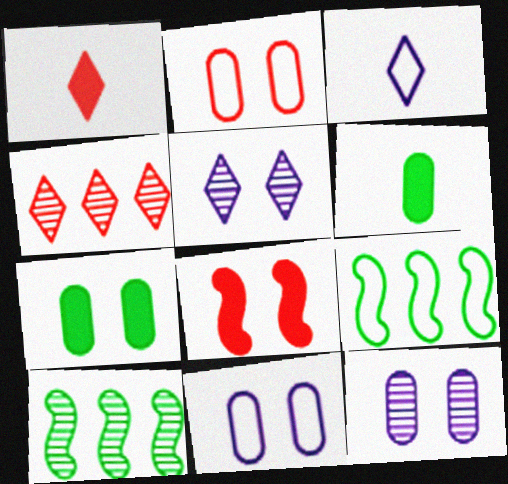[[1, 9, 12], 
[1, 10, 11], 
[2, 3, 9], 
[2, 7, 12]]